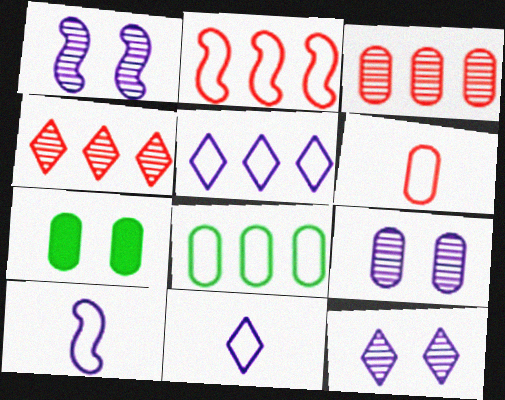[[1, 9, 12], 
[2, 5, 8], 
[4, 7, 10]]